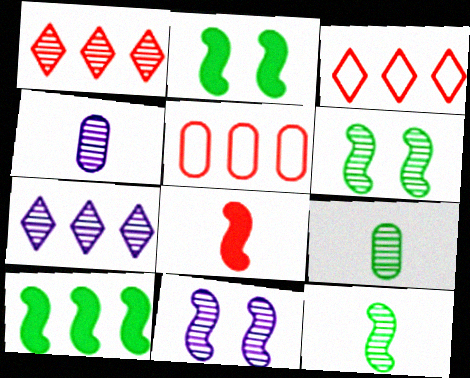[[1, 4, 6], 
[1, 9, 11], 
[2, 3, 4], 
[4, 7, 11], 
[5, 7, 10]]